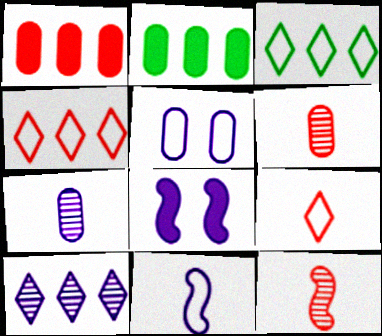[[2, 5, 6], 
[3, 6, 8]]